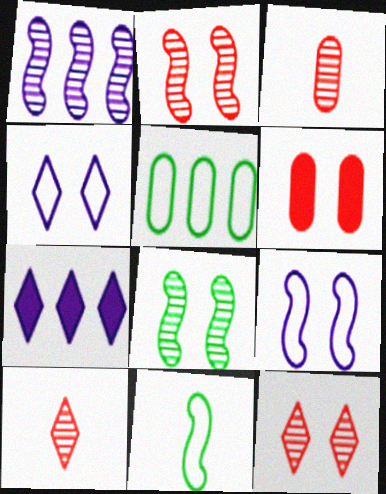[[4, 6, 8]]